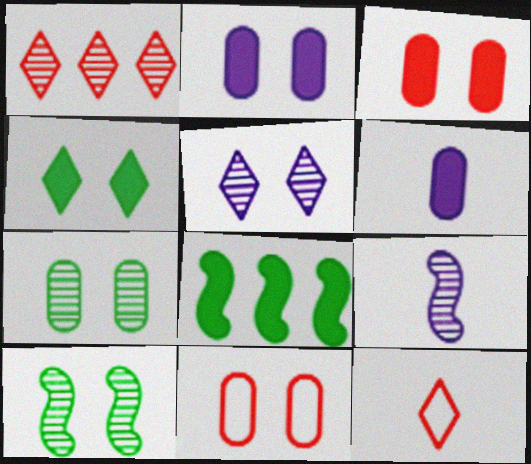[[1, 7, 9], 
[2, 7, 11]]